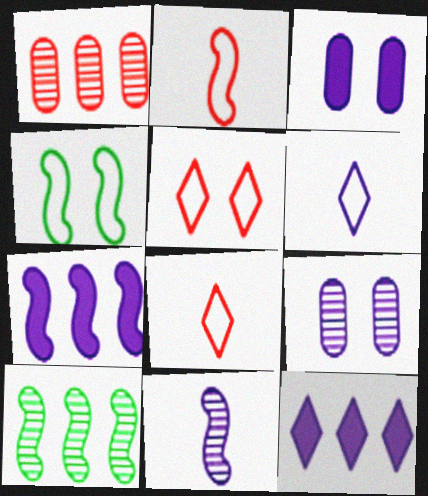[[3, 8, 10], 
[6, 7, 9]]